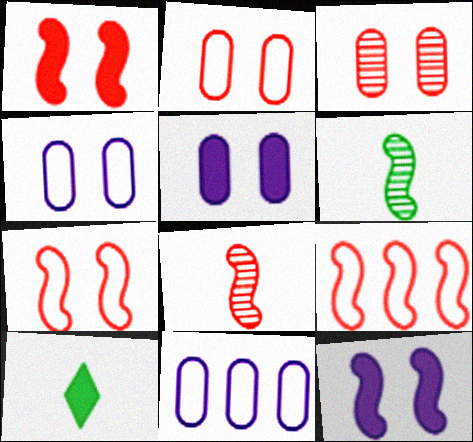[[1, 8, 9], 
[6, 9, 12]]